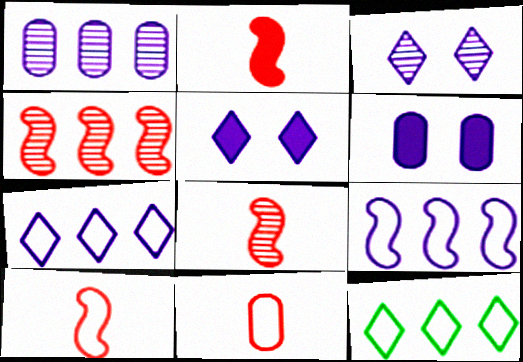[[2, 8, 10], 
[6, 8, 12]]